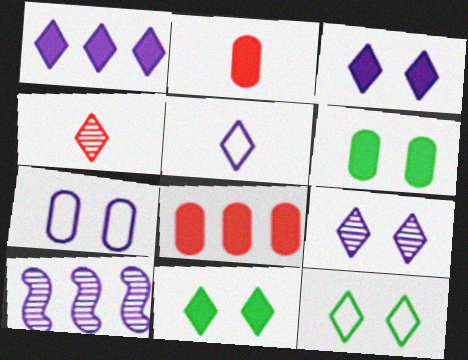[[1, 4, 12], 
[1, 5, 9], 
[2, 10, 12]]